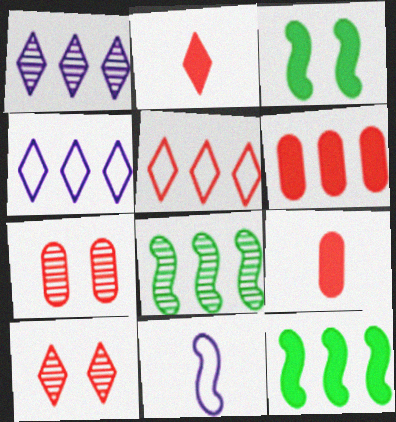[[2, 5, 10], 
[4, 6, 8]]